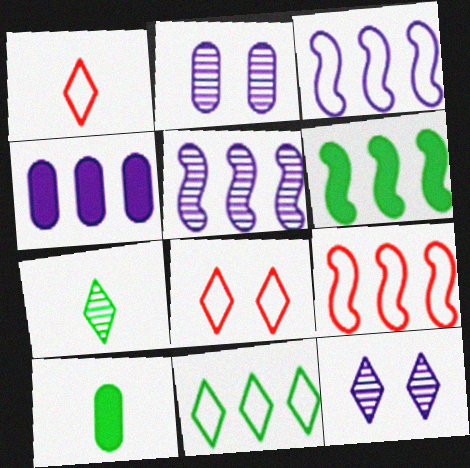[[1, 2, 6], 
[5, 6, 9], 
[5, 8, 10], 
[9, 10, 12]]